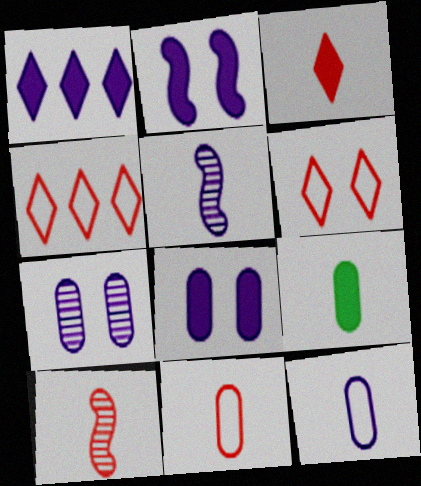[[3, 10, 11]]